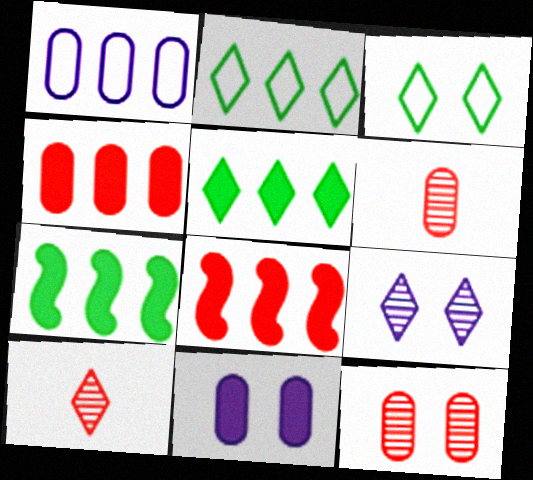[]